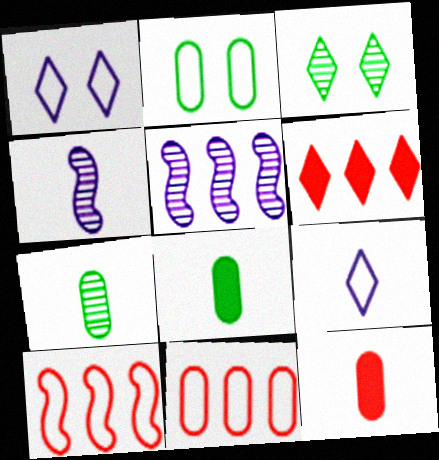[[2, 4, 6], 
[2, 9, 10], 
[3, 6, 9]]